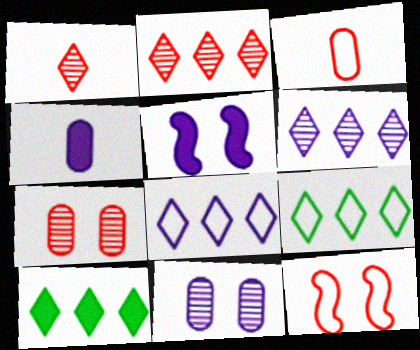[[2, 8, 10]]